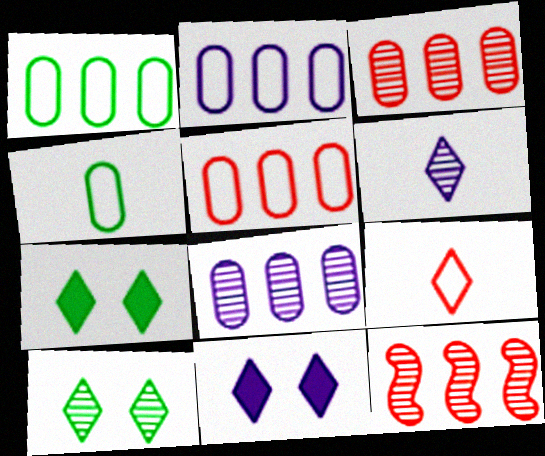[[1, 2, 5], 
[4, 11, 12]]